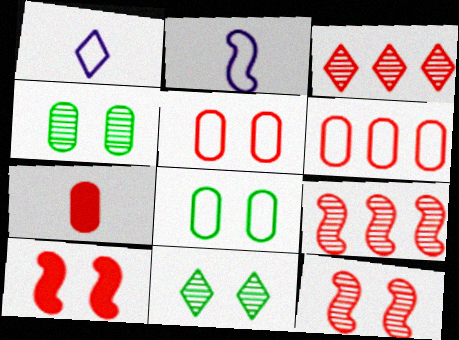[]